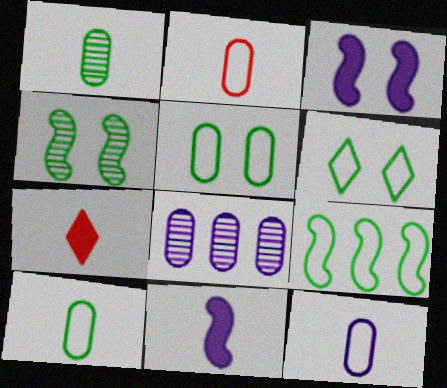[[2, 10, 12], 
[6, 9, 10]]